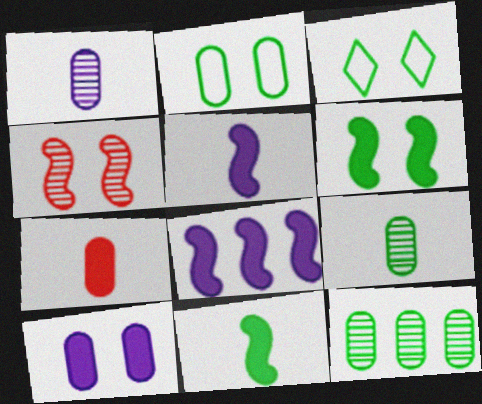[[3, 4, 10], 
[3, 11, 12]]